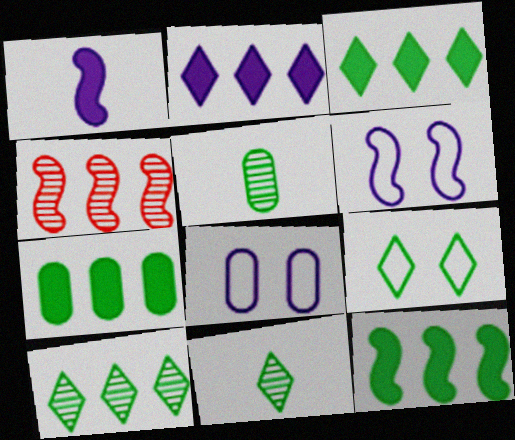[[3, 7, 12], 
[3, 9, 11], 
[5, 9, 12]]